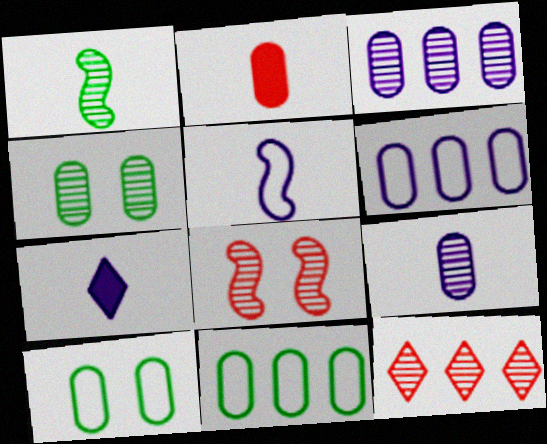[[2, 3, 10], 
[2, 4, 6], 
[5, 7, 9], 
[7, 8, 11]]